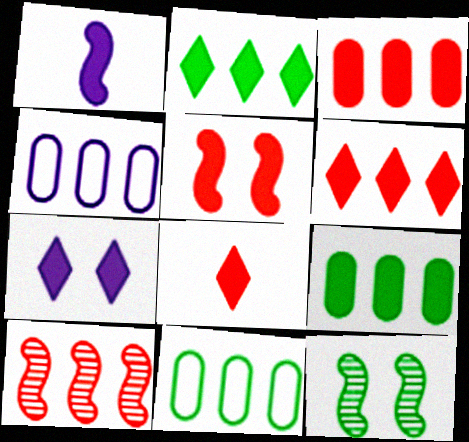[[2, 4, 10], 
[2, 7, 8], 
[3, 5, 8], 
[4, 8, 12]]